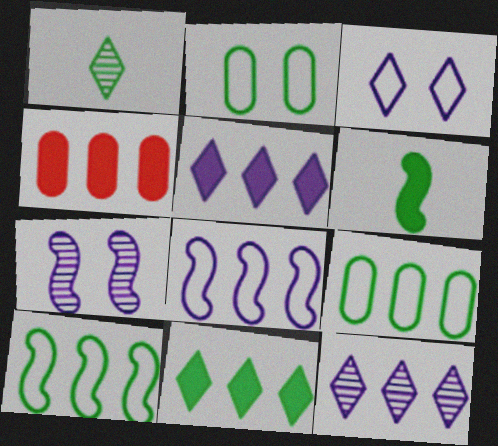[[4, 10, 12]]